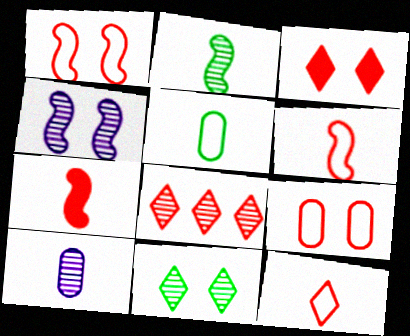[[3, 8, 12], 
[7, 8, 9]]